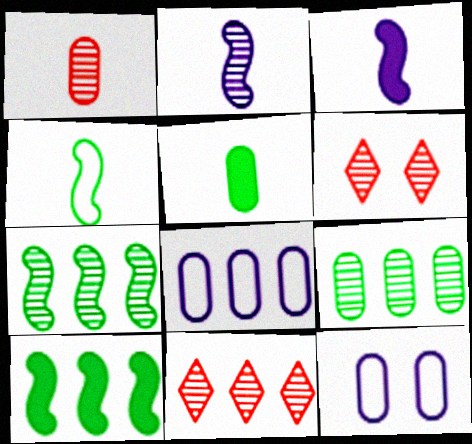[[2, 6, 9], 
[8, 10, 11]]